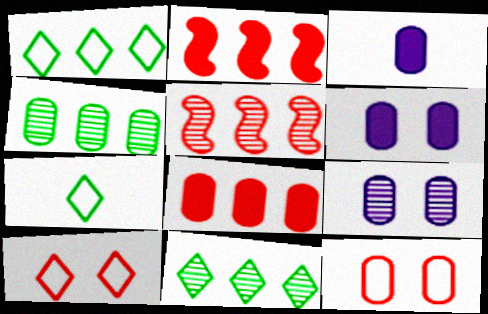[[2, 7, 9], 
[3, 4, 12], 
[5, 6, 7]]